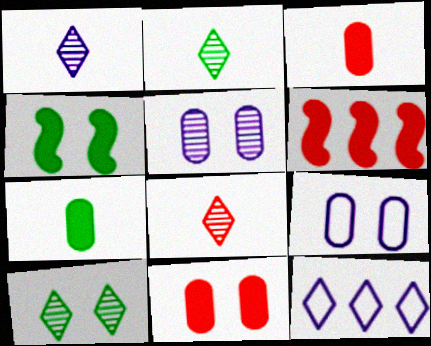[[1, 2, 8], 
[2, 6, 9]]